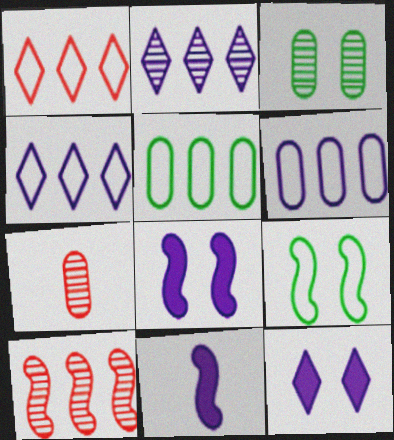[[1, 3, 11], 
[9, 10, 11]]